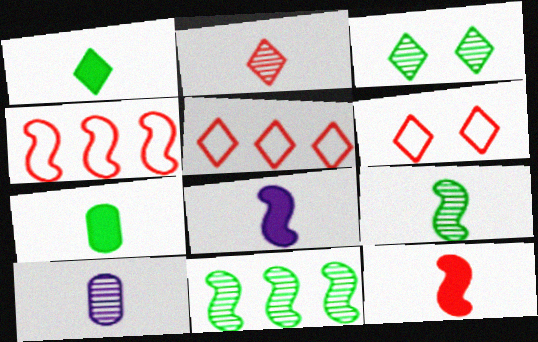[[2, 9, 10]]